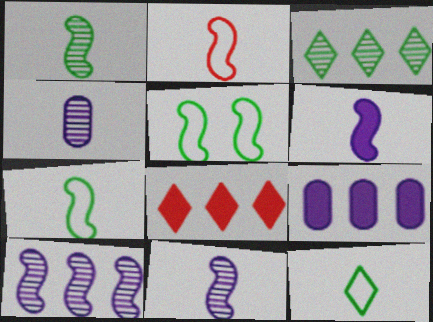[[1, 2, 6], 
[4, 5, 8]]